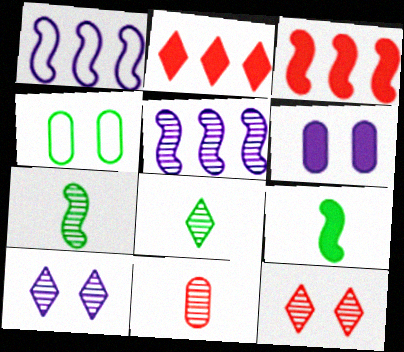[[2, 6, 9]]